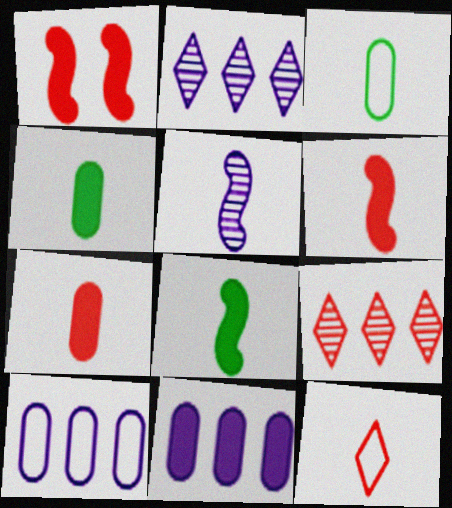[[1, 2, 3], 
[4, 5, 12]]